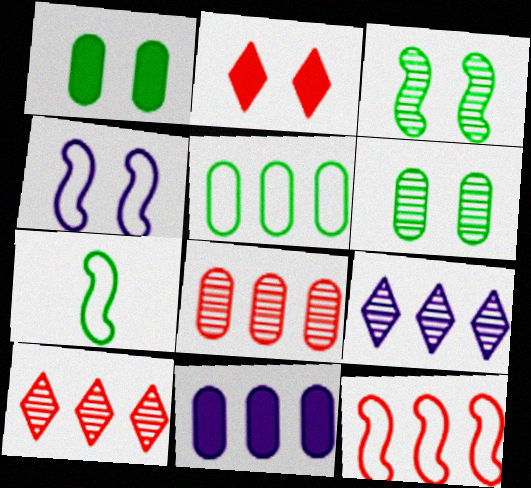[[2, 4, 6], 
[4, 7, 12], 
[5, 8, 11]]